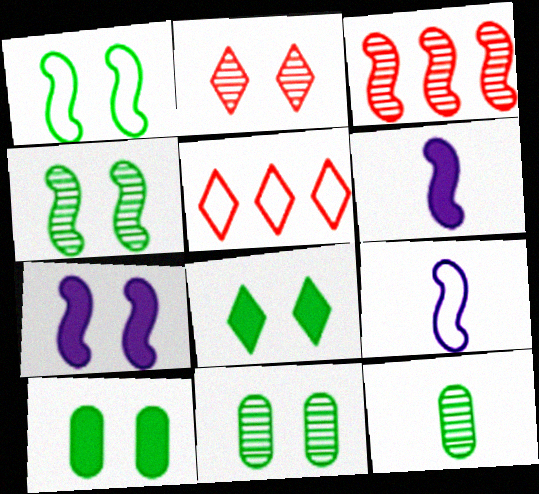[[1, 3, 6], 
[1, 8, 11], 
[5, 6, 11], 
[5, 7, 12]]